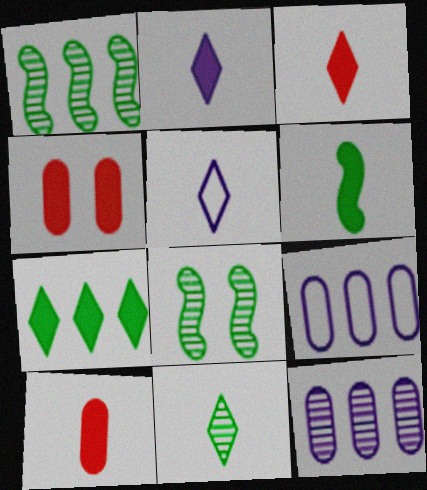[[1, 4, 5], 
[2, 6, 10], 
[3, 5, 11], 
[3, 8, 9]]